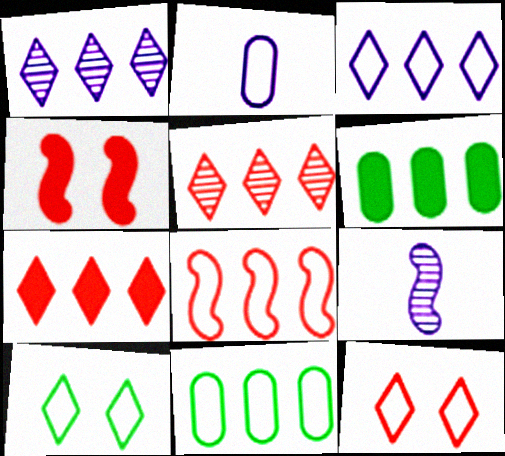[[1, 6, 8], 
[2, 8, 10], 
[3, 8, 11], 
[6, 9, 12]]